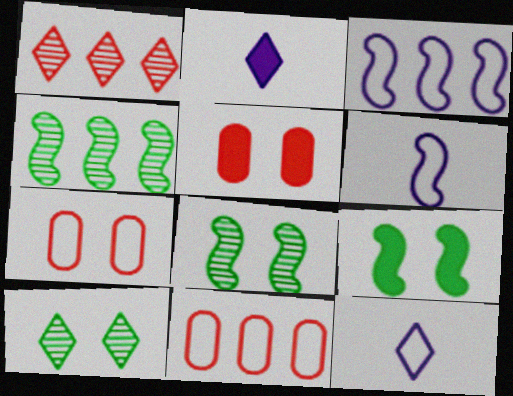[[2, 4, 7], 
[2, 8, 11], 
[4, 5, 12]]